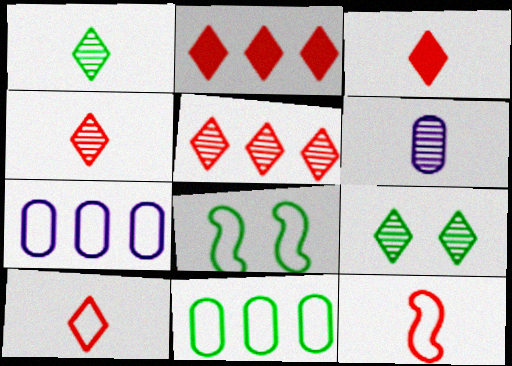[[2, 6, 8], 
[3, 4, 10], 
[7, 8, 10]]